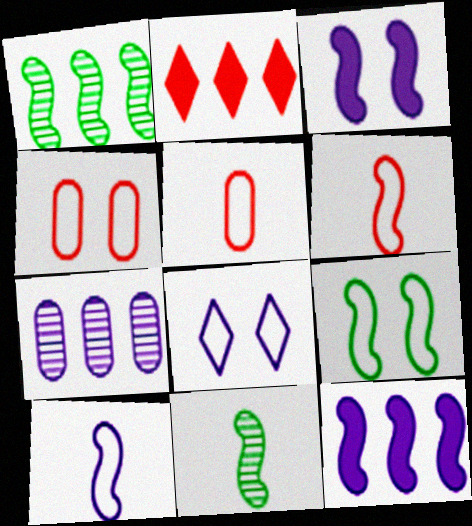[[1, 3, 6], 
[4, 8, 9]]